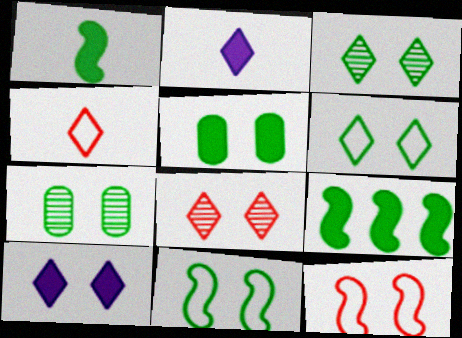[[3, 5, 11], 
[6, 8, 10], 
[7, 10, 12]]